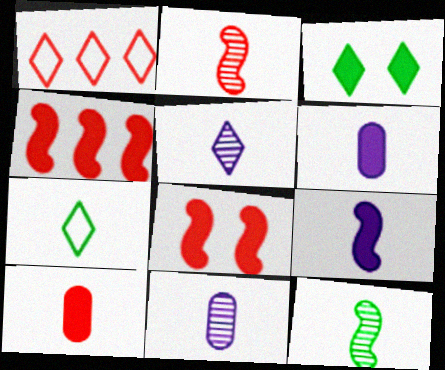[[1, 3, 5], 
[2, 6, 7], 
[3, 4, 6]]